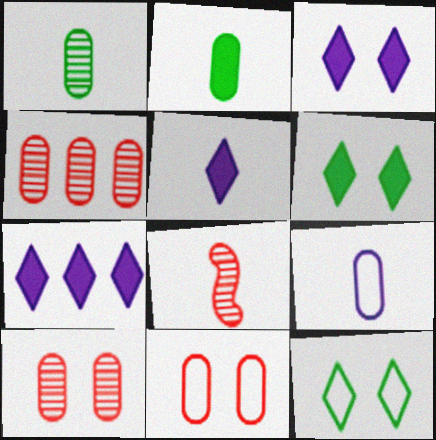[[3, 5, 7]]